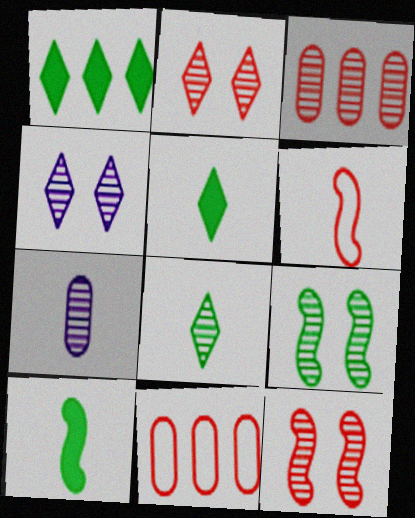[[4, 10, 11], 
[5, 6, 7]]